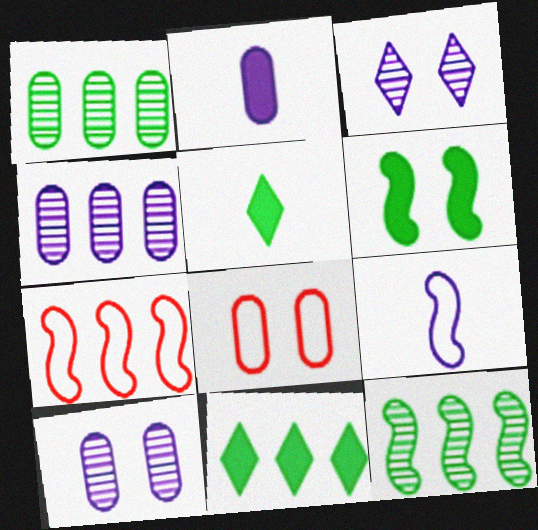[[1, 2, 8], 
[3, 6, 8], 
[4, 7, 11], 
[5, 7, 10]]